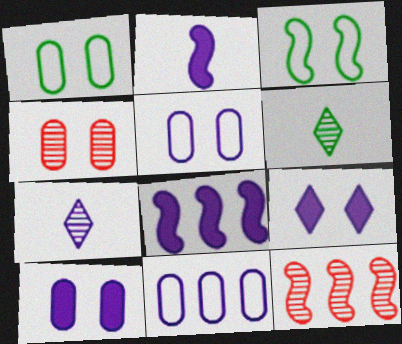[[1, 4, 10], 
[2, 3, 12], 
[3, 4, 9], 
[5, 7, 8]]